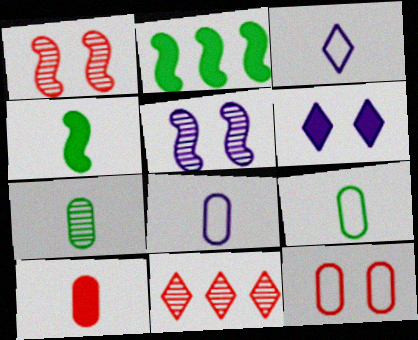[[2, 6, 10], 
[5, 7, 11], 
[7, 8, 10]]